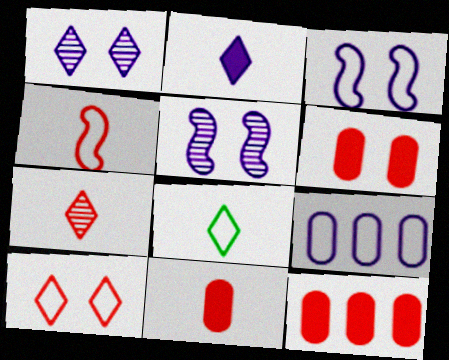[[2, 5, 9], 
[2, 7, 8], 
[4, 7, 11], 
[5, 8, 12], 
[6, 11, 12]]